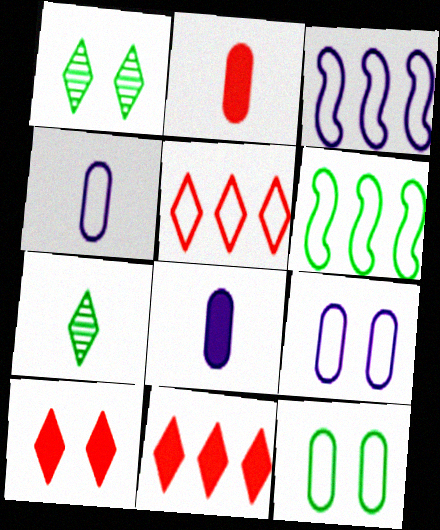[[1, 2, 3]]